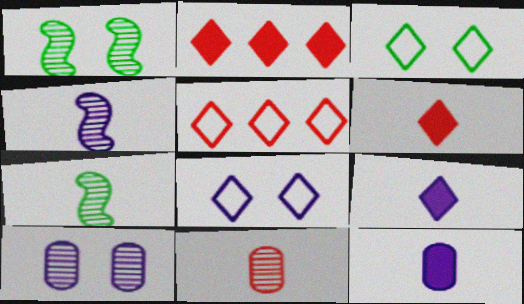[[1, 5, 12]]